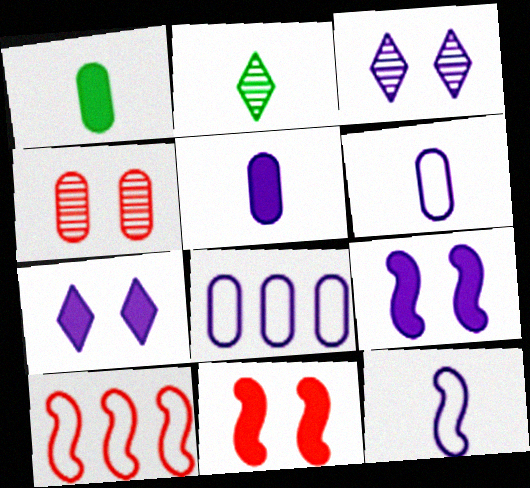[[1, 3, 10], 
[1, 4, 8], 
[2, 8, 11]]